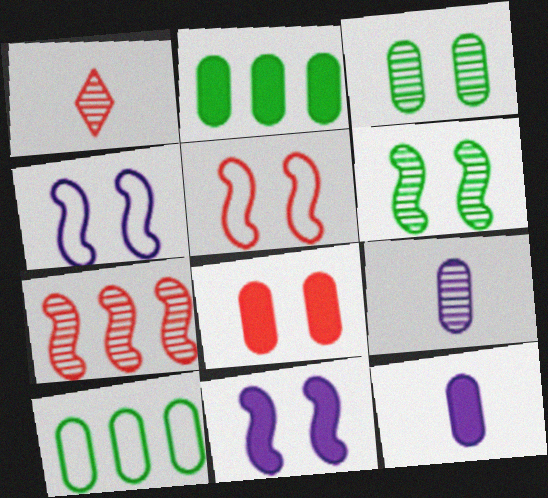[[1, 2, 4], 
[1, 10, 11], 
[2, 8, 12], 
[5, 6, 11], 
[8, 9, 10]]